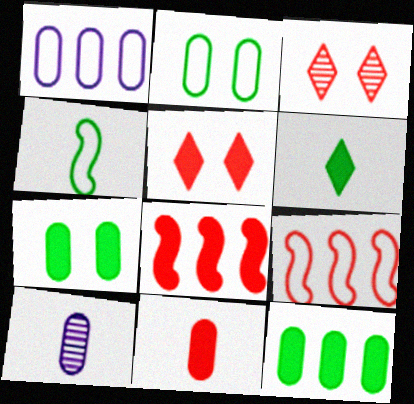[[3, 9, 11], 
[5, 8, 11]]